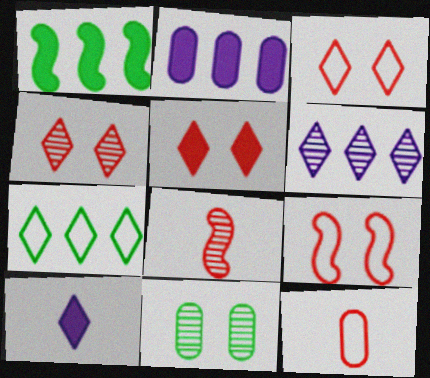[[2, 11, 12], 
[3, 4, 5], 
[4, 7, 10], 
[6, 8, 11]]